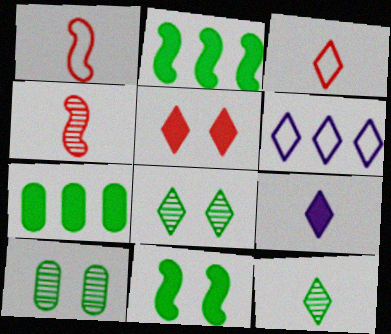[[3, 9, 12], 
[5, 6, 12]]